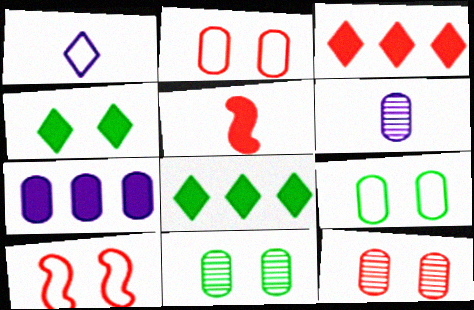[[4, 5, 7], 
[6, 8, 10]]